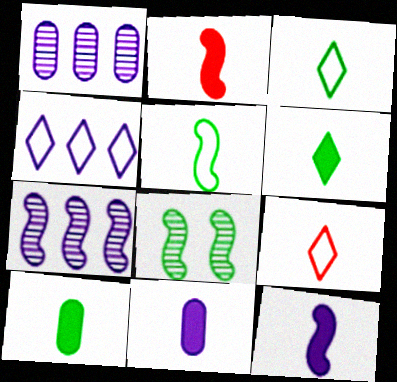[[2, 6, 11]]